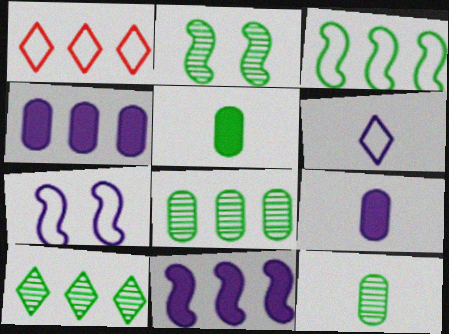[[1, 2, 9], 
[1, 8, 11], 
[2, 10, 12]]